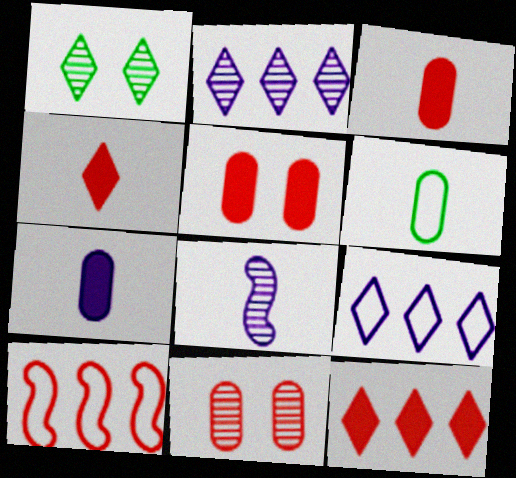[[1, 4, 9], 
[1, 7, 10], 
[4, 6, 8], 
[4, 10, 11]]